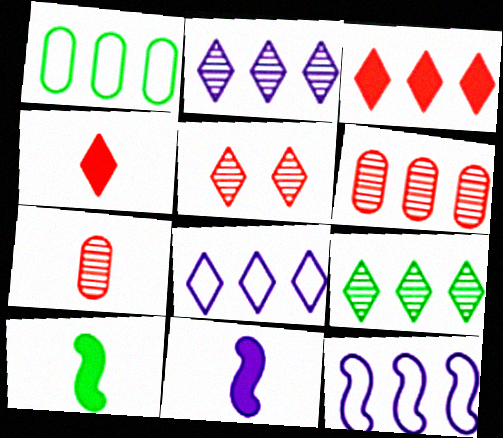[[1, 5, 11], 
[3, 8, 9]]